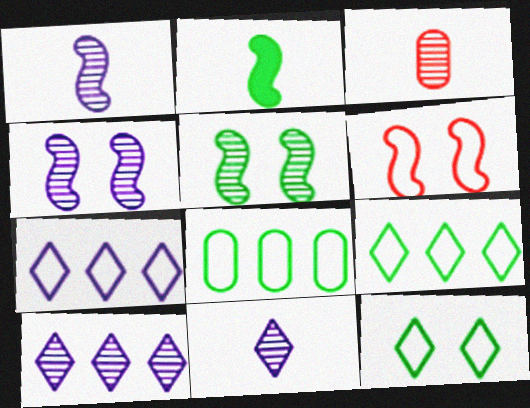[[3, 5, 10]]